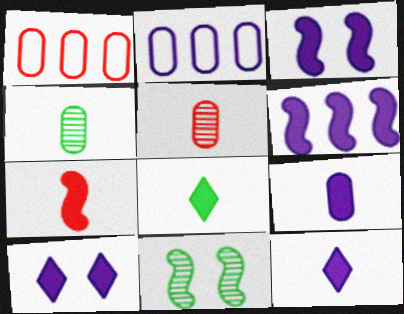[[1, 11, 12], 
[6, 9, 10], 
[7, 8, 9]]